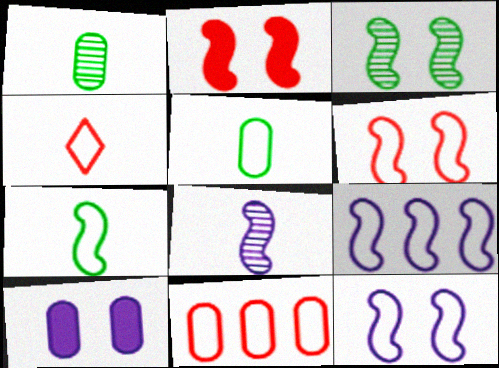[[1, 10, 11], 
[2, 3, 12], 
[4, 6, 11], 
[6, 7, 9]]